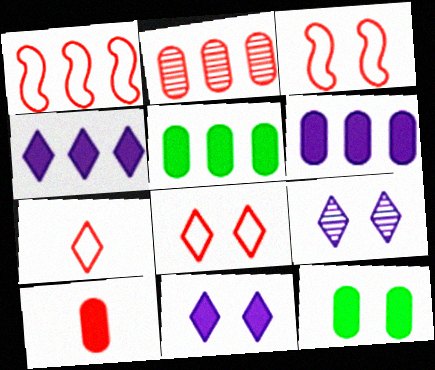[[3, 9, 12], 
[6, 10, 12]]